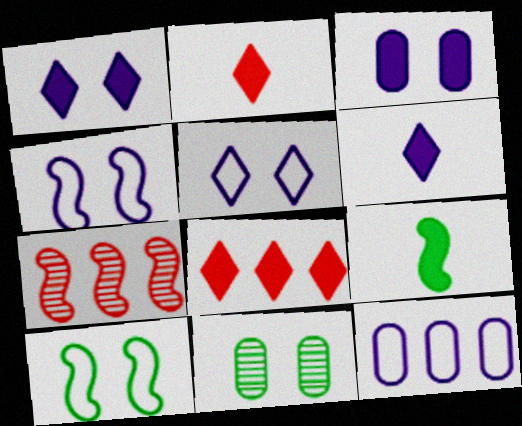[[3, 8, 9], 
[4, 7, 9]]